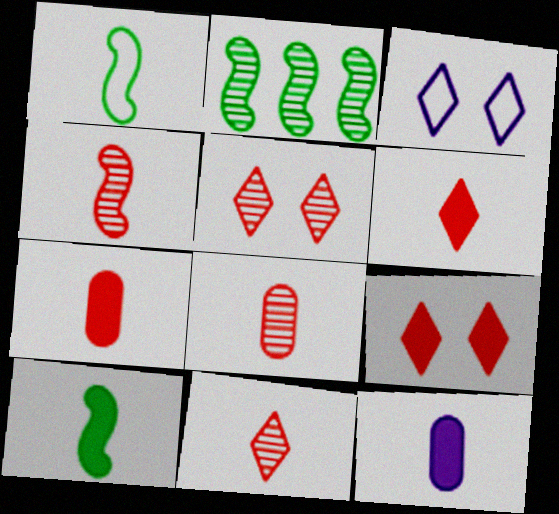[[1, 11, 12], 
[2, 3, 7], 
[4, 8, 11], 
[6, 10, 12]]